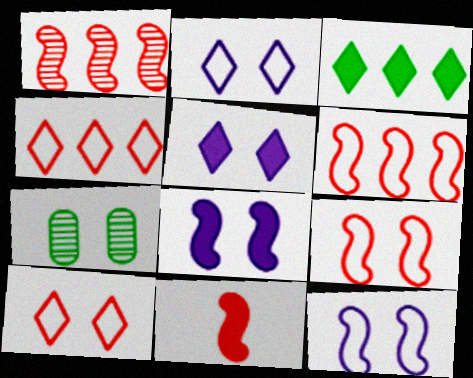[[1, 9, 11], 
[5, 7, 9], 
[7, 8, 10]]